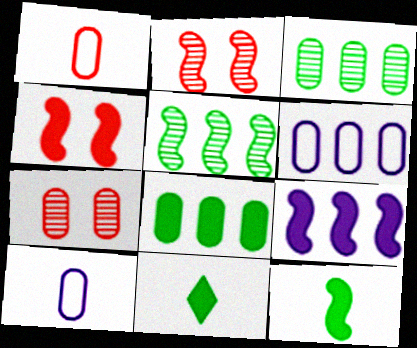[[2, 6, 11], 
[4, 9, 12], 
[7, 8, 10]]